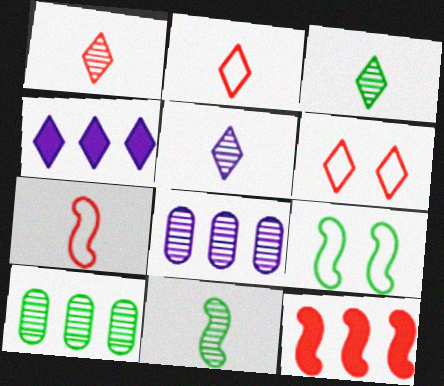[[1, 3, 5], 
[3, 4, 6]]